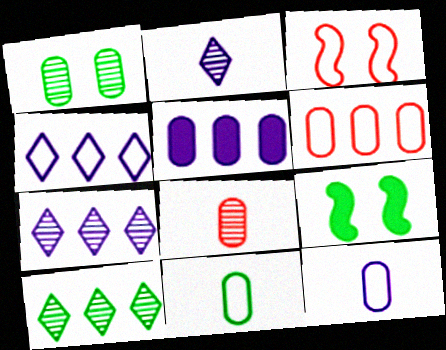[[2, 6, 9], 
[3, 4, 11], 
[4, 8, 9], 
[9, 10, 11]]